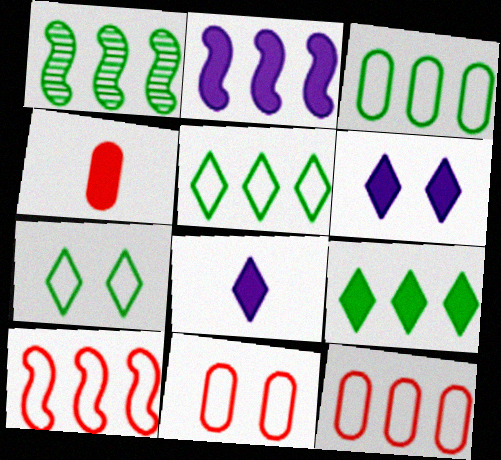[[1, 2, 10], 
[1, 3, 9], 
[1, 8, 11]]